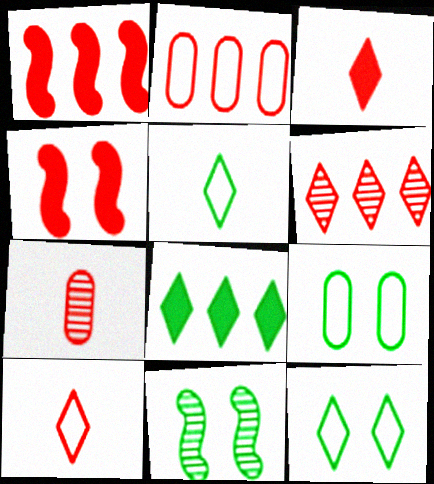[[1, 2, 6]]